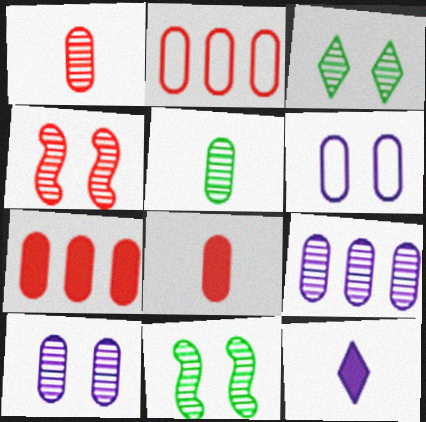[[2, 11, 12], 
[3, 4, 10], 
[5, 6, 7]]